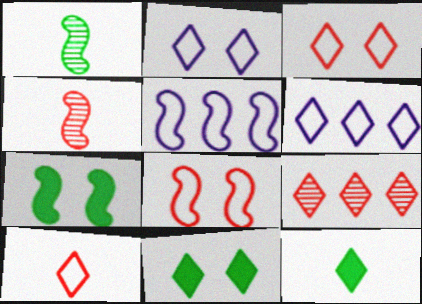[[2, 9, 12], 
[4, 5, 7]]